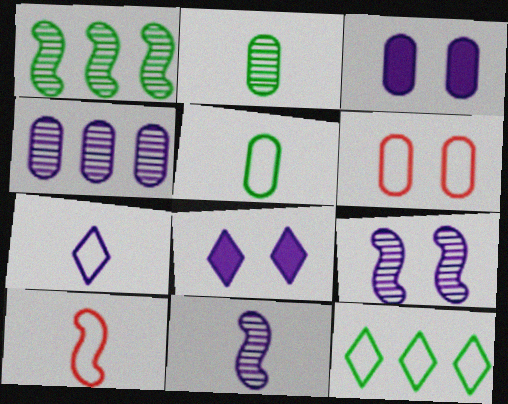[[5, 7, 10]]